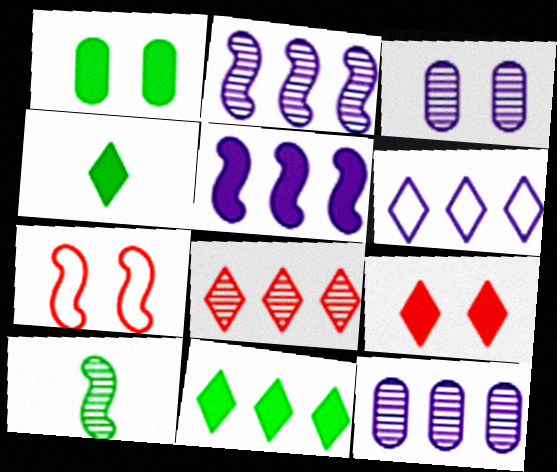[[3, 8, 10], 
[4, 7, 12], 
[5, 6, 12], 
[5, 7, 10], 
[6, 8, 11]]